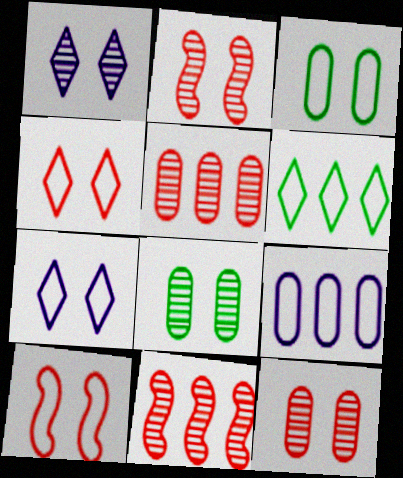[[1, 2, 8], 
[3, 7, 10]]